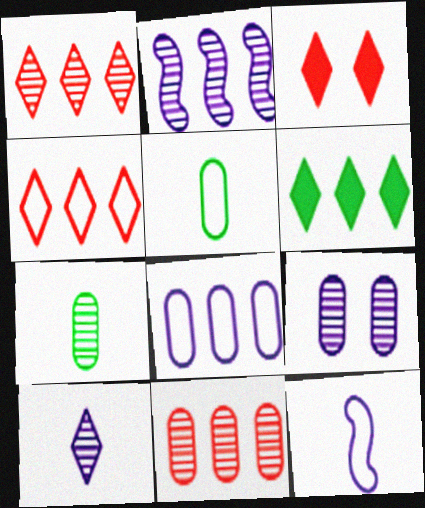[[2, 3, 5], 
[2, 9, 10], 
[7, 9, 11]]